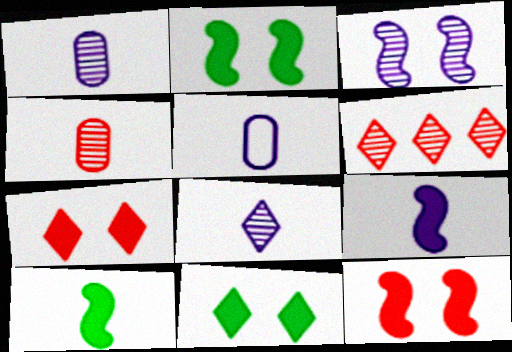[[2, 5, 6], 
[5, 8, 9]]